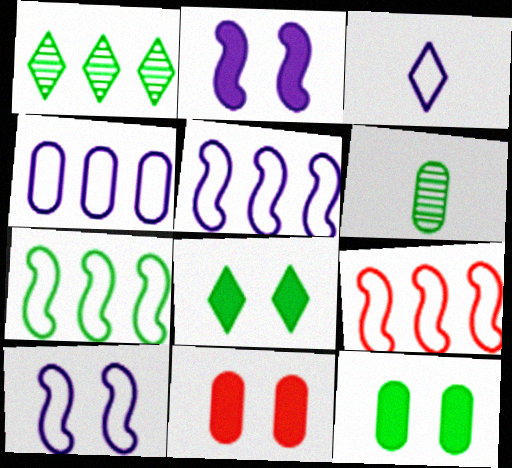[[2, 8, 11], 
[3, 4, 10], 
[4, 6, 11], 
[5, 7, 9], 
[6, 7, 8]]